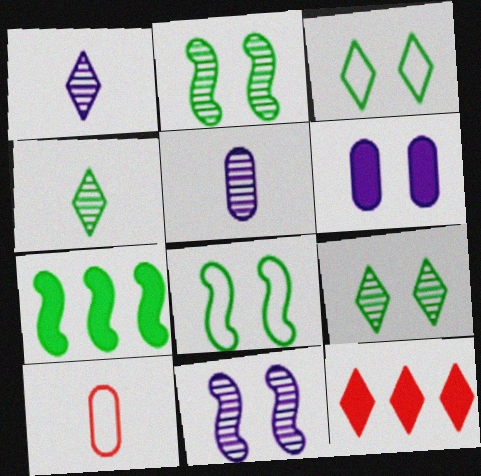[[1, 3, 12], 
[5, 8, 12]]